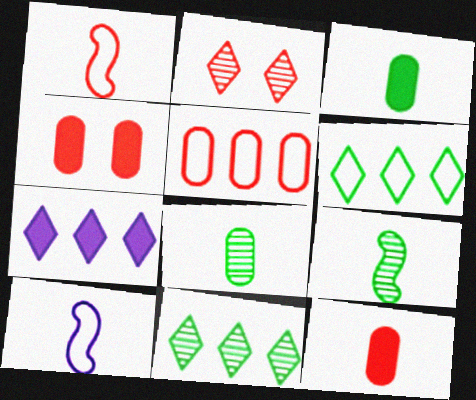[[4, 10, 11]]